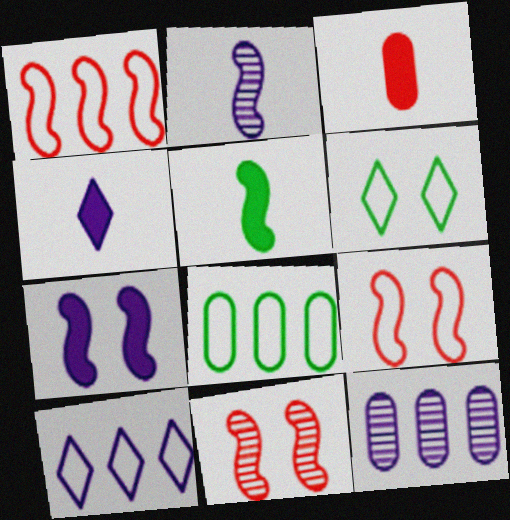[[1, 8, 10], 
[3, 4, 5], 
[4, 8, 11]]